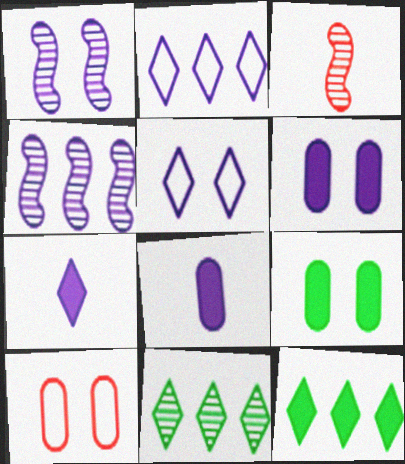[[1, 2, 8], 
[1, 5, 6], 
[2, 3, 9], 
[4, 5, 8]]